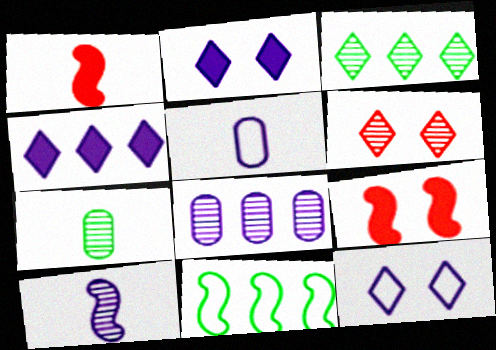[[3, 5, 9], 
[9, 10, 11]]